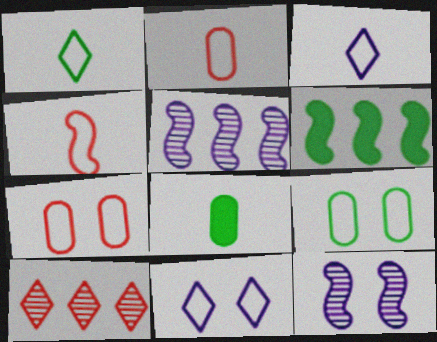[[4, 6, 12]]